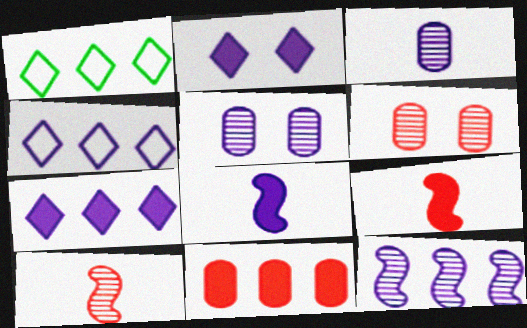[[1, 5, 9], 
[1, 6, 8], 
[1, 11, 12], 
[4, 5, 8]]